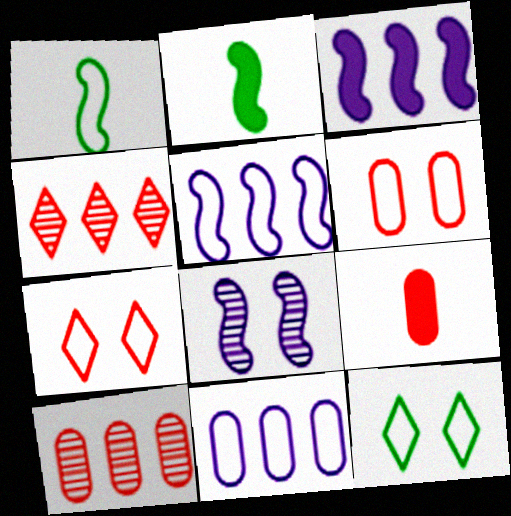[[1, 7, 11], 
[6, 9, 10]]